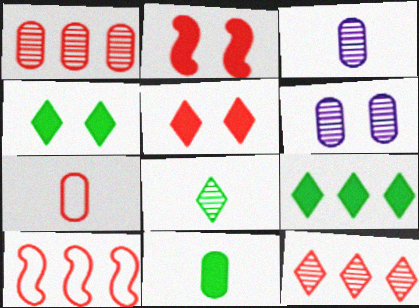[[2, 7, 12], 
[3, 4, 10], 
[3, 7, 11]]